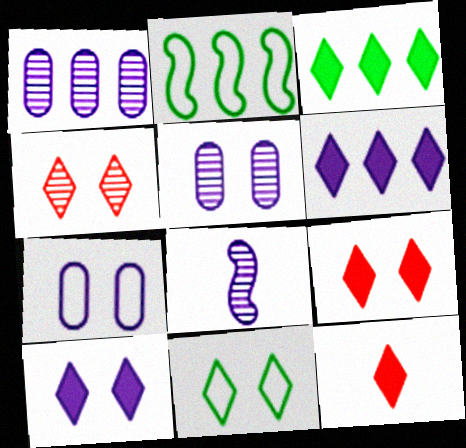[[2, 5, 12], 
[3, 10, 12], 
[4, 10, 11], 
[6, 7, 8]]